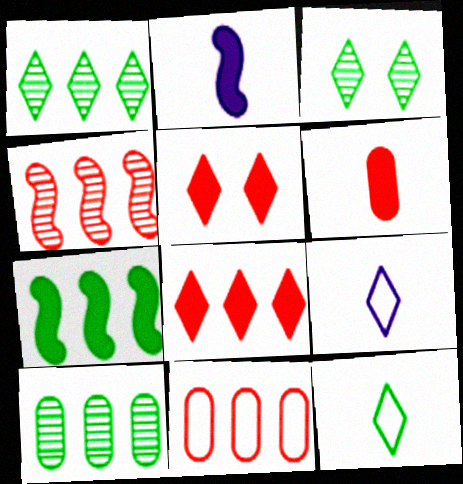[[1, 5, 9], 
[2, 3, 11], 
[3, 8, 9], 
[4, 8, 11]]